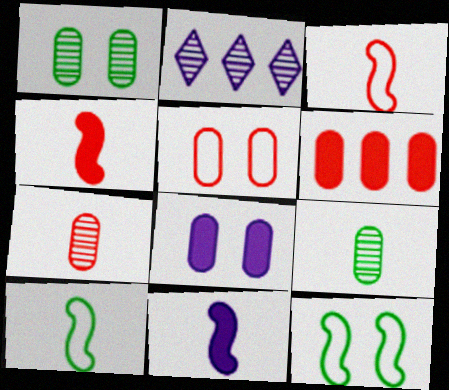[[1, 5, 8], 
[5, 6, 7]]